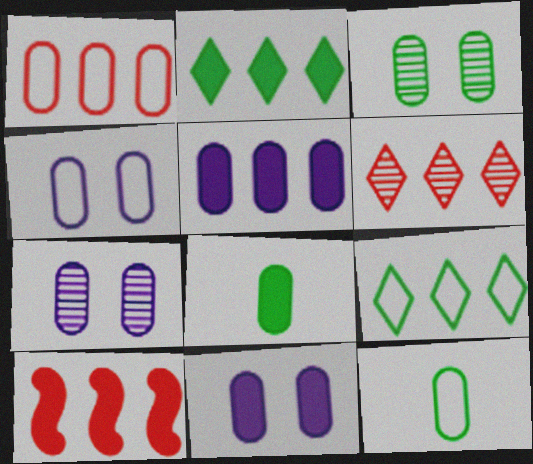[[1, 4, 12], 
[1, 6, 10], 
[1, 7, 8], 
[2, 5, 10], 
[4, 7, 11]]